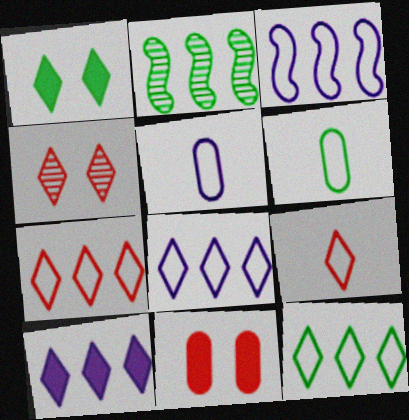[[1, 2, 6], 
[7, 8, 12]]